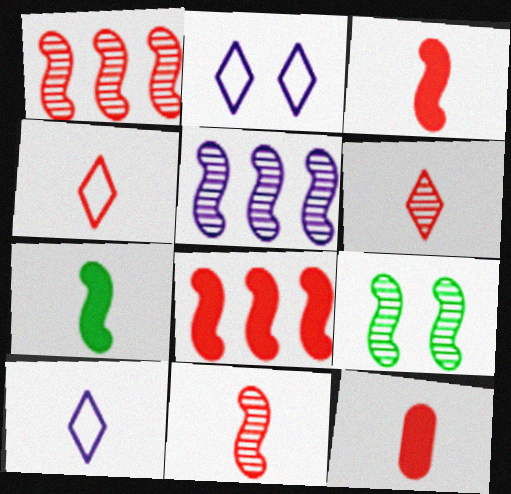[[4, 11, 12], 
[5, 9, 11]]